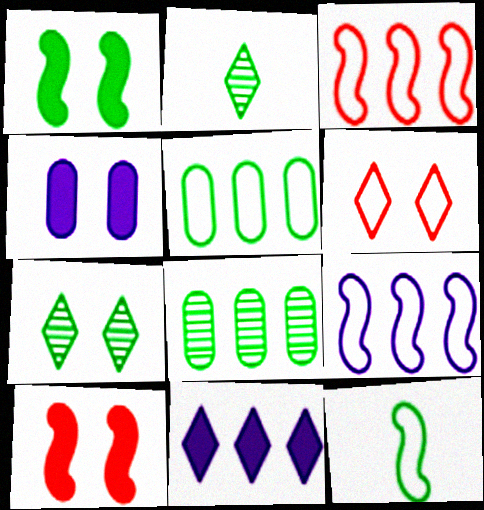[[1, 2, 5], 
[2, 3, 4], 
[2, 6, 11], 
[3, 8, 11]]